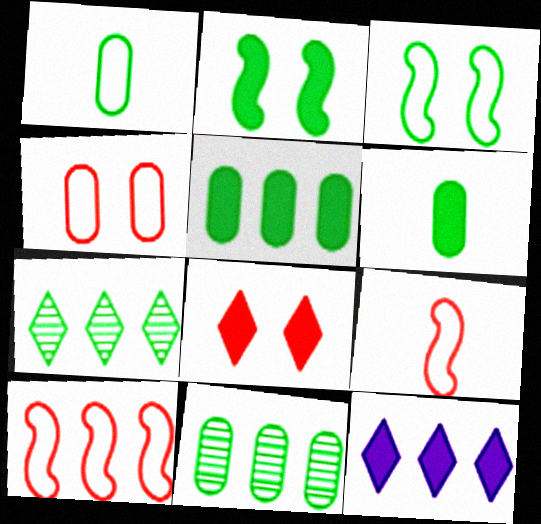[[1, 2, 7], 
[3, 6, 7], 
[10, 11, 12]]